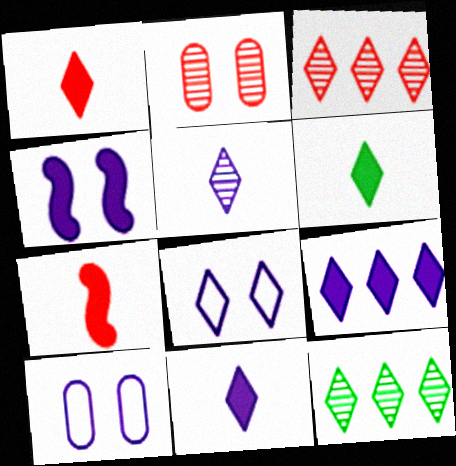[[1, 6, 11], 
[1, 8, 12], 
[3, 6, 8], 
[5, 8, 9], 
[7, 10, 12]]